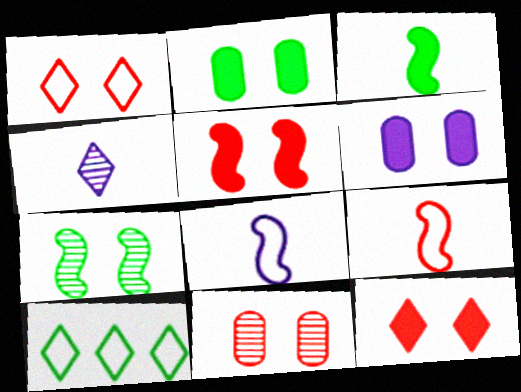[[1, 5, 11], 
[1, 6, 7], 
[4, 10, 12]]